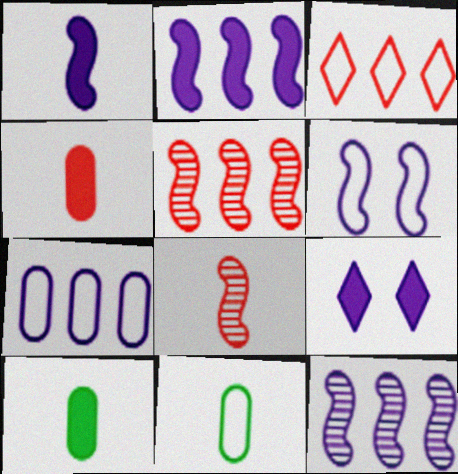[[1, 6, 12], 
[3, 6, 11], 
[5, 9, 11]]